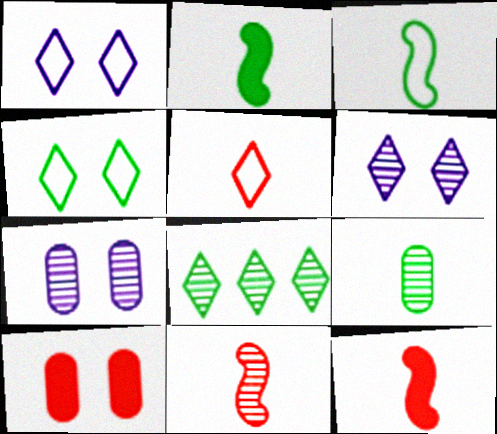[[7, 8, 11]]